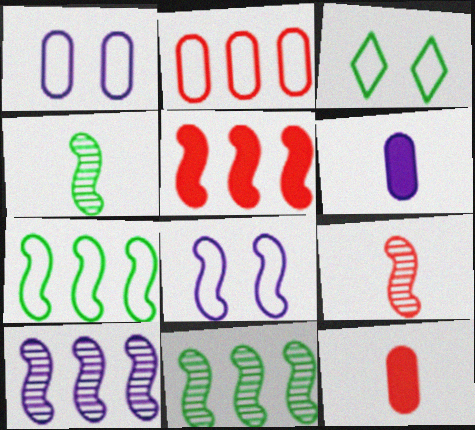[[3, 10, 12], 
[4, 5, 8], 
[5, 7, 10]]